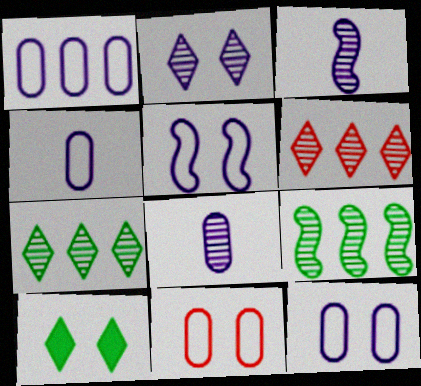[[1, 4, 12]]